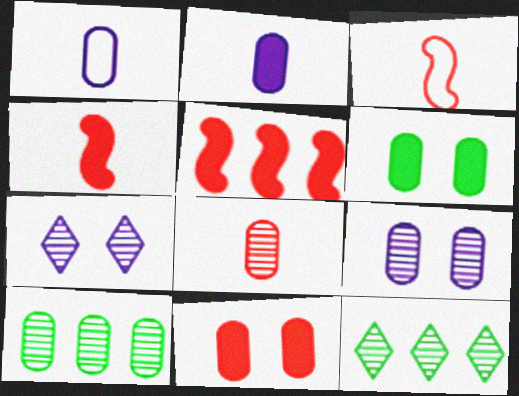[[1, 10, 11], 
[8, 9, 10]]